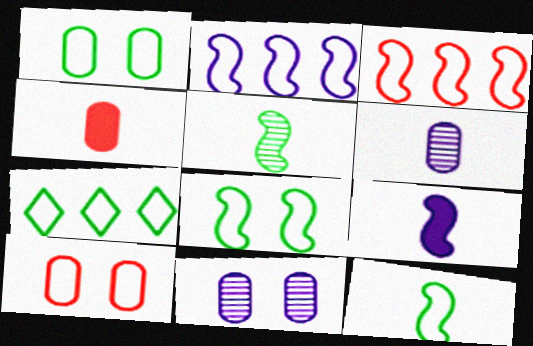[[1, 7, 12]]